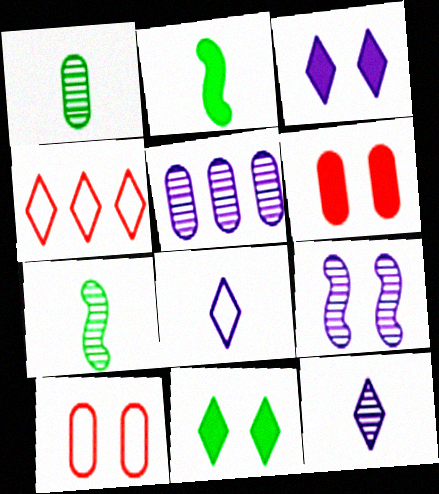[[4, 11, 12], 
[5, 9, 12], 
[9, 10, 11]]